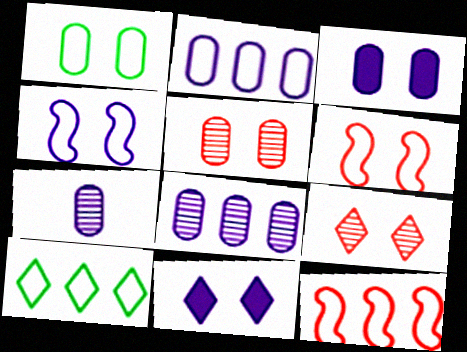[[1, 3, 5], 
[2, 3, 7], 
[2, 10, 12]]